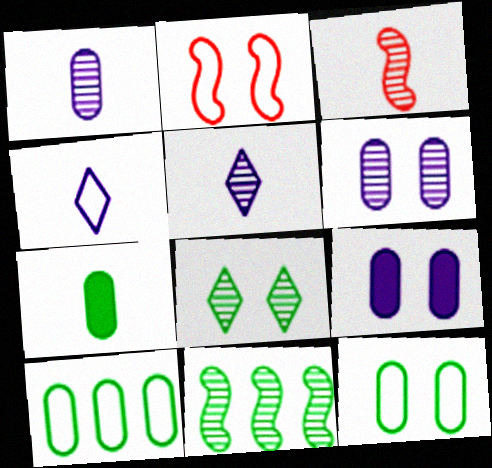[[2, 4, 10], 
[2, 8, 9], 
[3, 4, 7]]